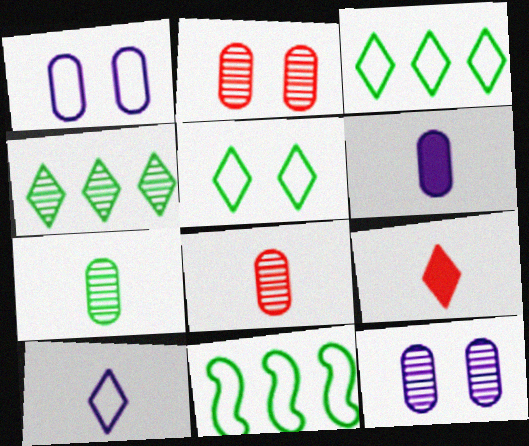[[9, 11, 12]]